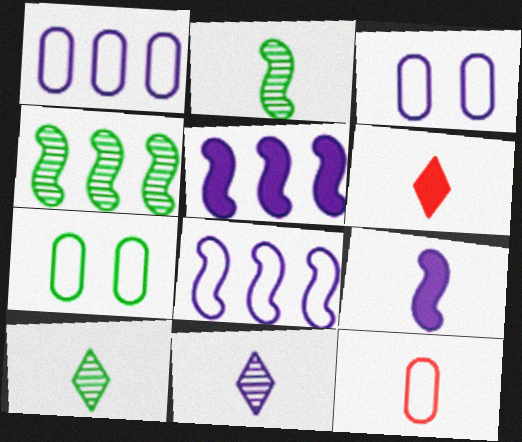[[1, 7, 12], 
[3, 4, 6], 
[3, 5, 11], 
[9, 10, 12]]